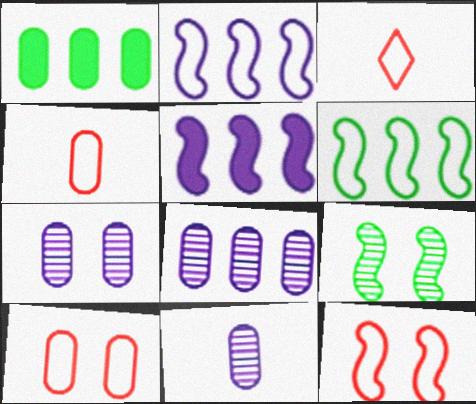[[1, 4, 7], 
[1, 10, 11], 
[7, 8, 11]]